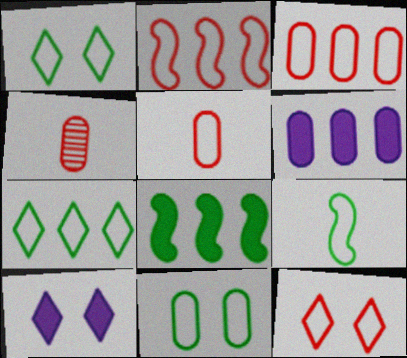[[2, 5, 12], 
[4, 6, 11], 
[7, 9, 11]]